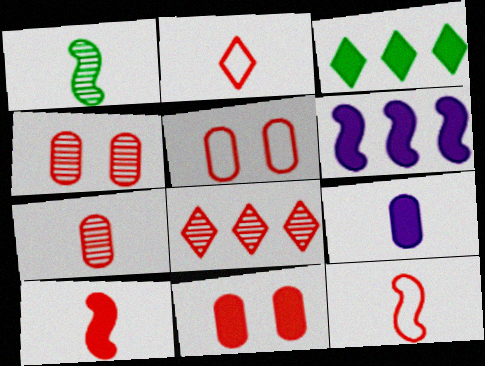[[1, 2, 9], 
[2, 7, 10], 
[4, 5, 11], 
[5, 8, 10], 
[8, 11, 12]]